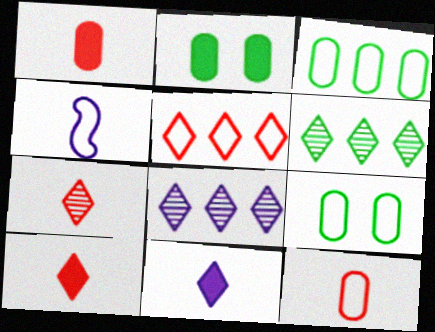[[4, 5, 9]]